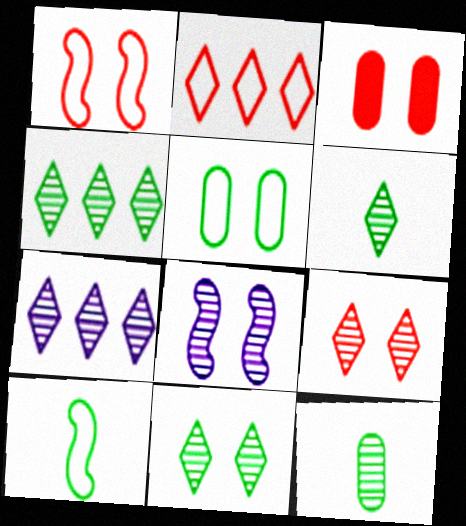[[1, 3, 9], 
[3, 7, 10], 
[4, 6, 11], 
[6, 7, 9]]